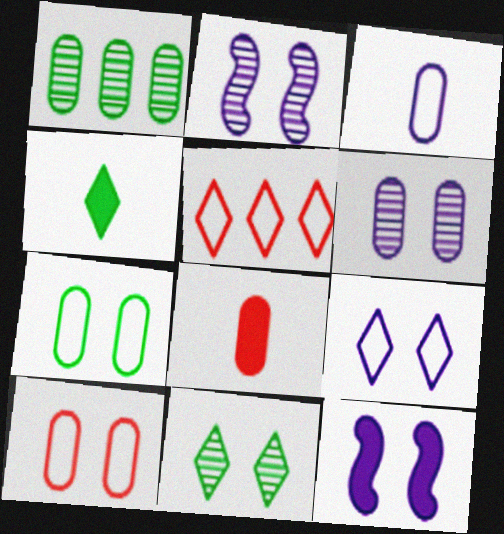[[6, 9, 12], 
[10, 11, 12]]